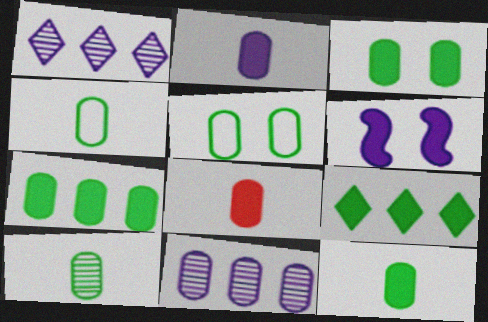[[2, 8, 12], 
[3, 7, 12], 
[4, 10, 12], 
[5, 7, 10], 
[5, 8, 11], 
[6, 8, 9]]